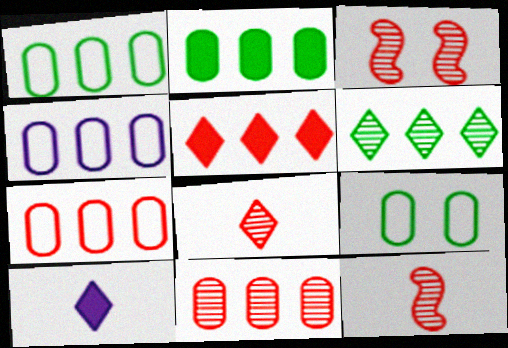[[1, 3, 10], 
[1, 4, 7], 
[2, 4, 11], 
[3, 8, 11]]